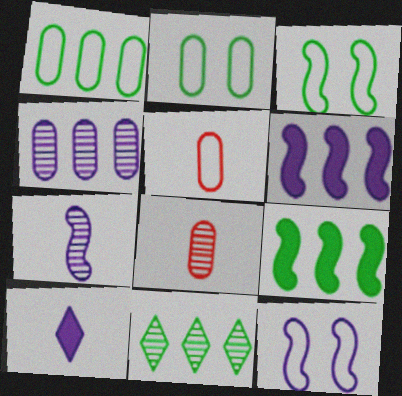[[1, 9, 11], 
[4, 10, 12], 
[6, 7, 12]]